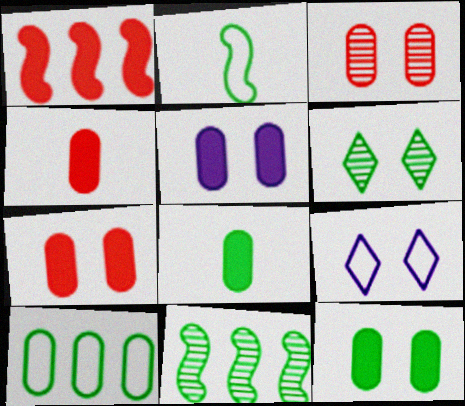[[4, 9, 11], 
[5, 7, 12]]